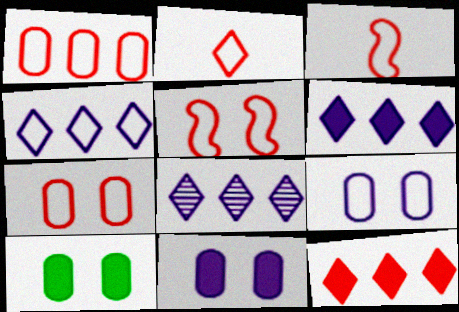[[1, 2, 5], 
[3, 8, 10], 
[4, 6, 8]]